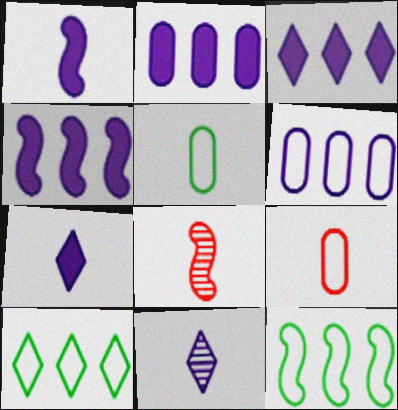[[2, 3, 4], 
[5, 7, 8]]